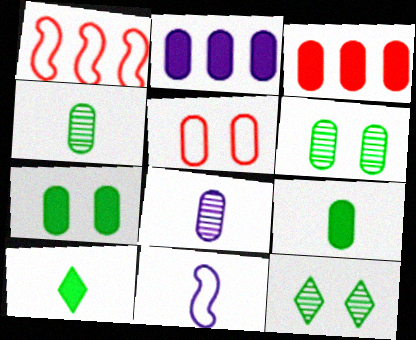[[2, 4, 5], 
[3, 11, 12]]